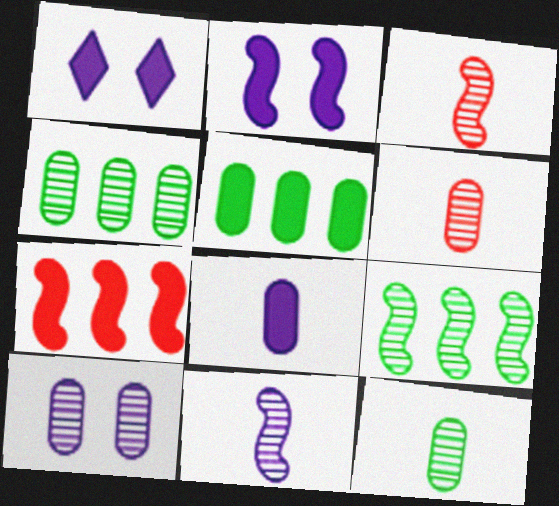[[4, 6, 10]]